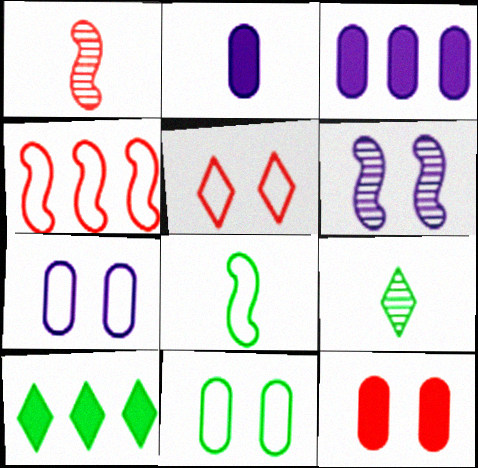[[1, 7, 10]]